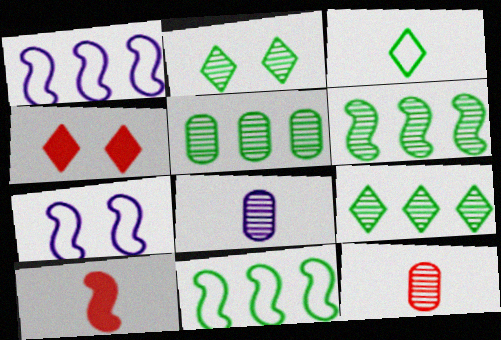[[3, 8, 10], 
[4, 8, 11], 
[5, 6, 9], 
[6, 7, 10]]